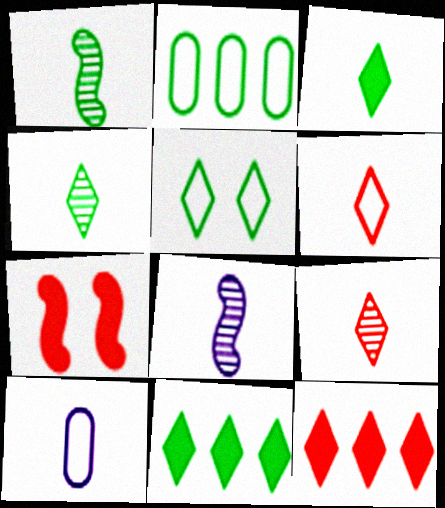[[4, 5, 11]]